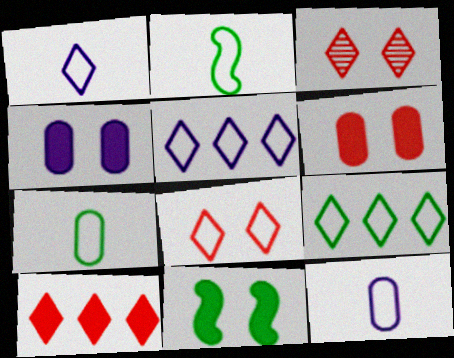[[1, 8, 9]]